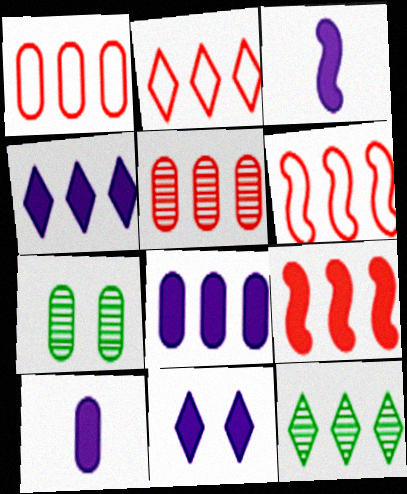[[1, 2, 6], 
[1, 7, 10], 
[2, 3, 7], 
[2, 4, 12], 
[2, 5, 9], 
[3, 8, 11], 
[6, 8, 12]]